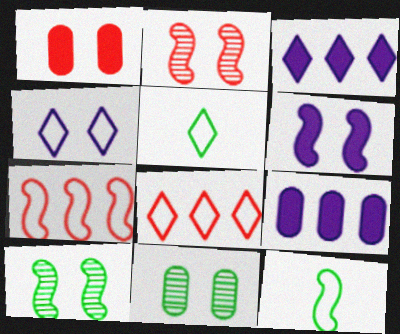[[1, 4, 10], 
[2, 5, 9], 
[4, 5, 8]]